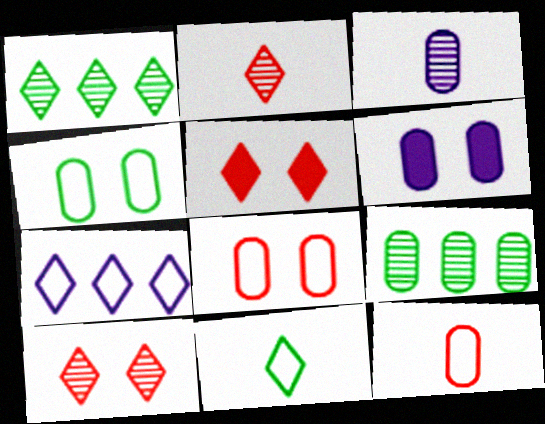[[6, 9, 12]]